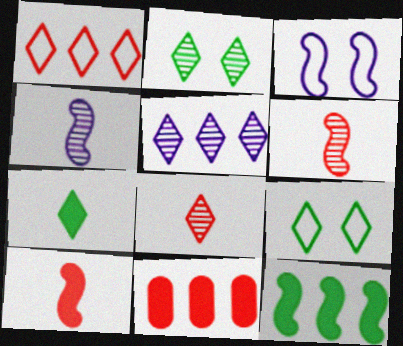[[2, 5, 8], 
[3, 6, 12], 
[4, 9, 11]]